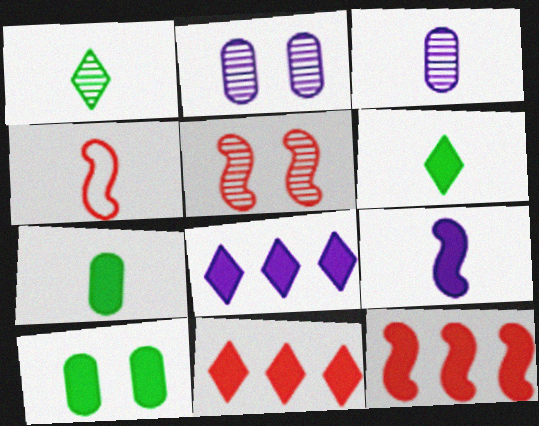[[3, 4, 6], 
[4, 5, 12], 
[9, 10, 11]]